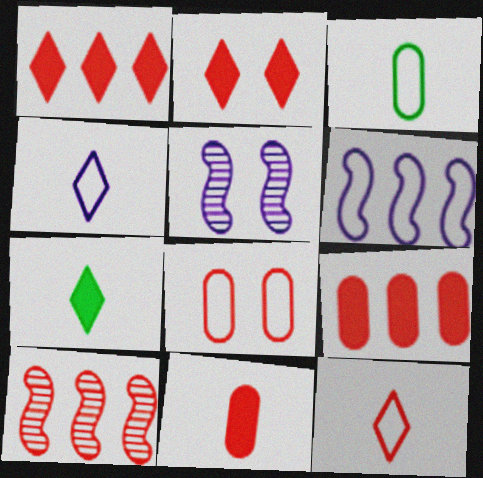[[1, 3, 5]]